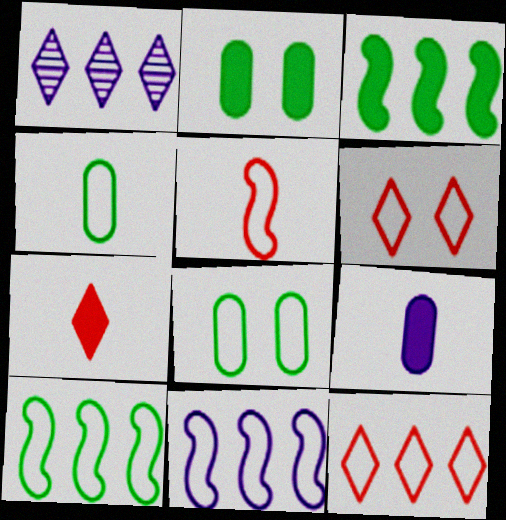[[1, 2, 5], 
[4, 6, 11]]